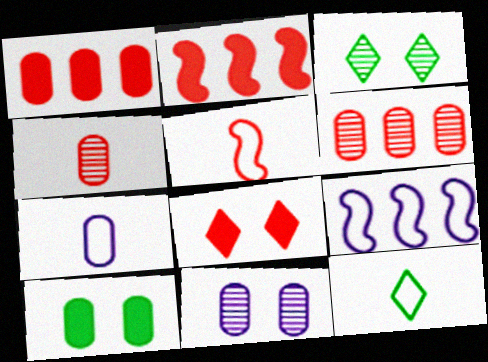[[2, 3, 7], 
[2, 11, 12], 
[5, 6, 8], 
[5, 7, 12], 
[6, 7, 10]]